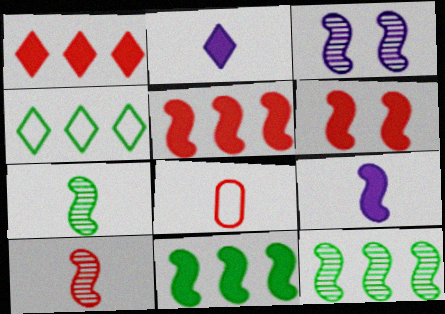[[2, 7, 8], 
[3, 10, 12], 
[6, 9, 11]]